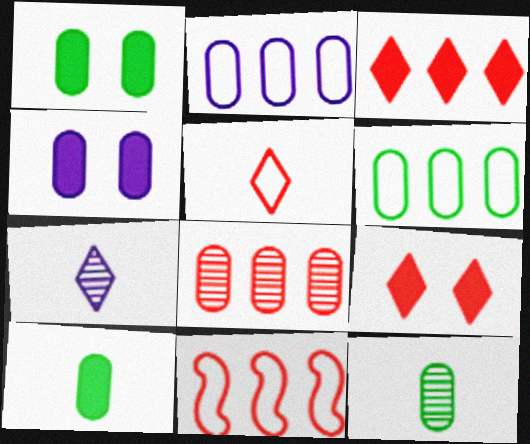[[1, 6, 12], 
[1, 7, 11], 
[3, 8, 11]]